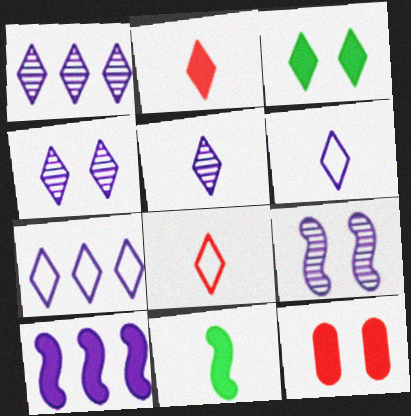[[1, 3, 8], 
[1, 4, 5]]